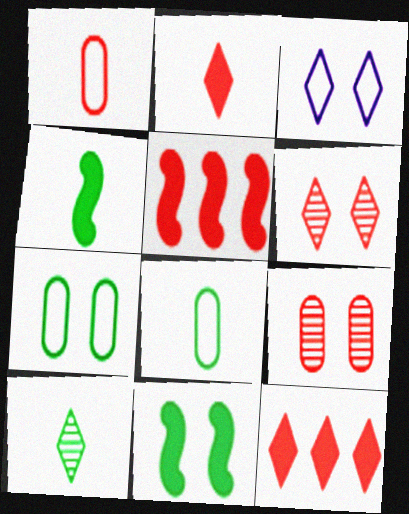[[1, 5, 6], 
[3, 9, 11], 
[3, 10, 12], 
[4, 8, 10]]